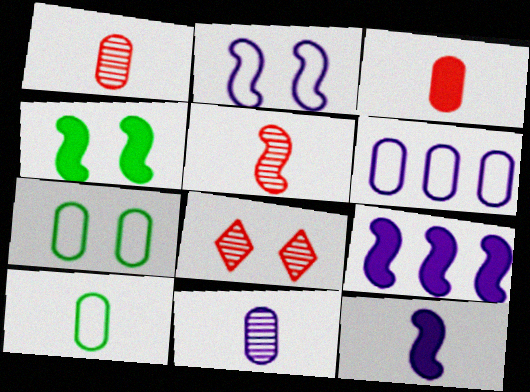[[3, 10, 11], 
[8, 9, 10]]